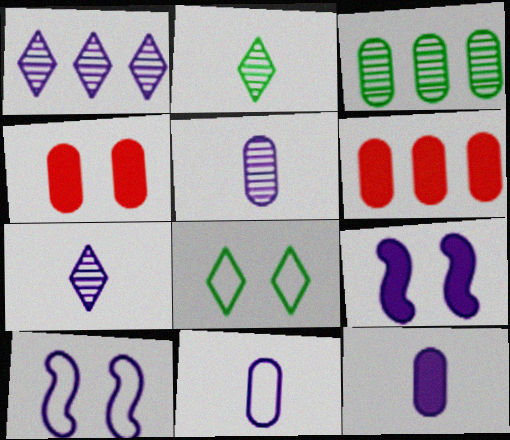[[1, 9, 11], 
[1, 10, 12], 
[2, 6, 10], 
[3, 4, 11], 
[5, 11, 12]]